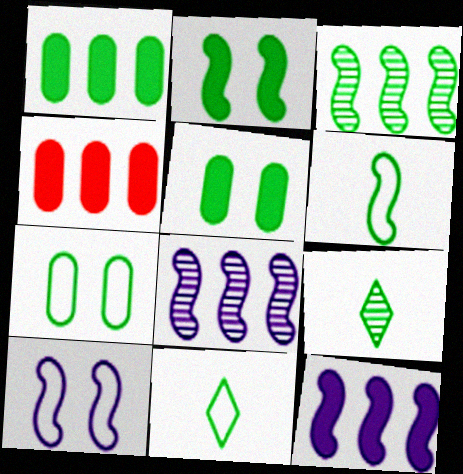[[2, 3, 6], 
[3, 5, 11], 
[4, 9, 10]]